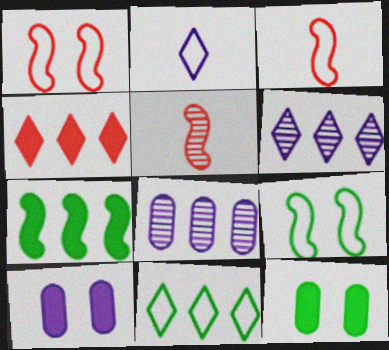[[3, 6, 12], 
[4, 6, 11], 
[5, 10, 11]]